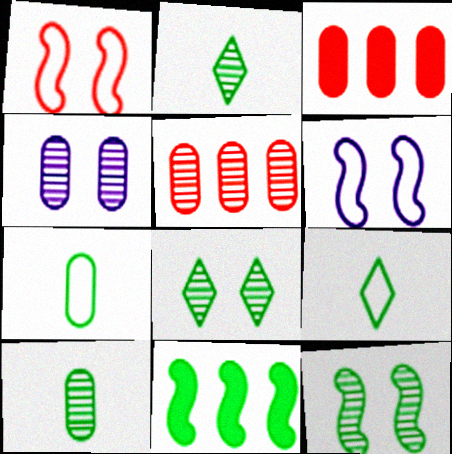[[2, 3, 6], 
[3, 4, 7], 
[4, 5, 10], 
[7, 8, 11]]